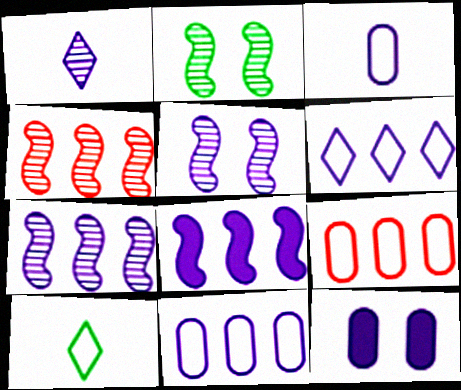[[4, 10, 12]]